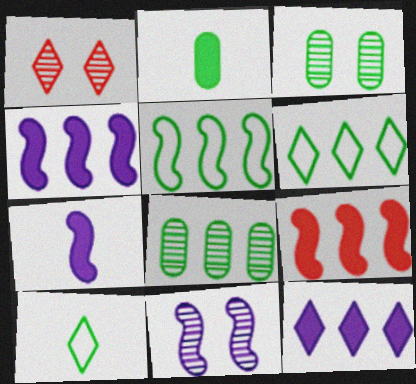[[1, 3, 11], 
[1, 10, 12]]